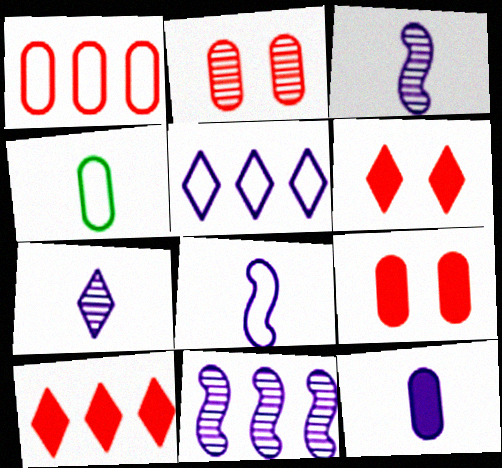[[4, 6, 11], 
[7, 8, 12]]